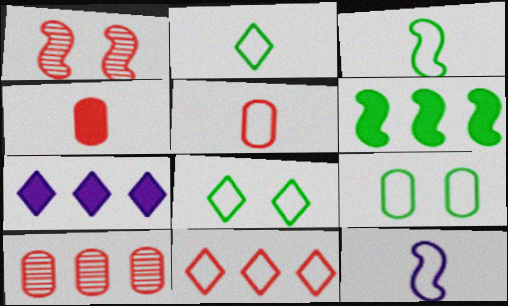[[1, 4, 11], 
[1, 6, 12], 
[2, 5, 12], 
[9, 11, 12]]